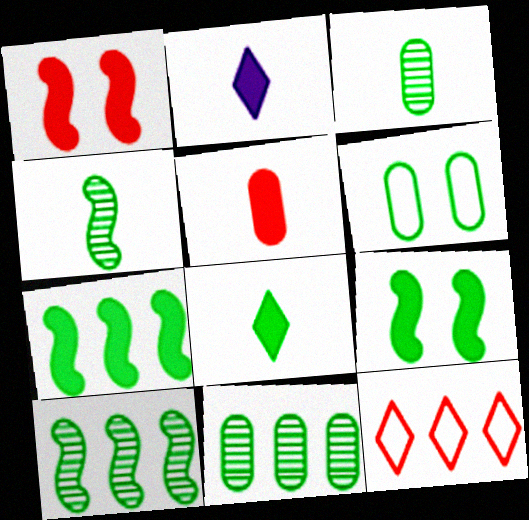[[6, 8, 10]]